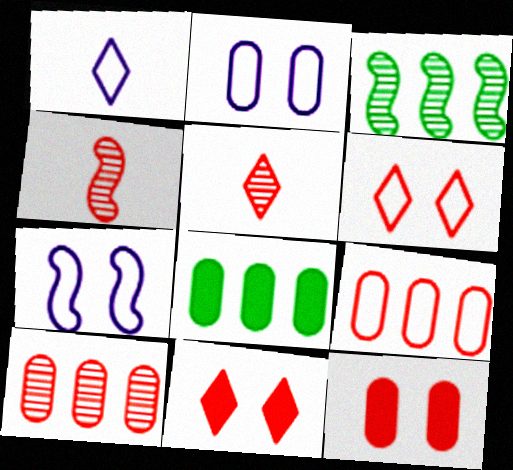[[1, 3, 12], 
[4, 9, 11], 
[5, 7, 8]]